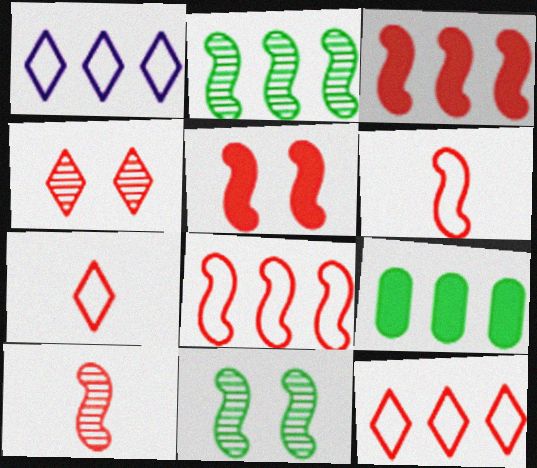[[5, 8, 10]]